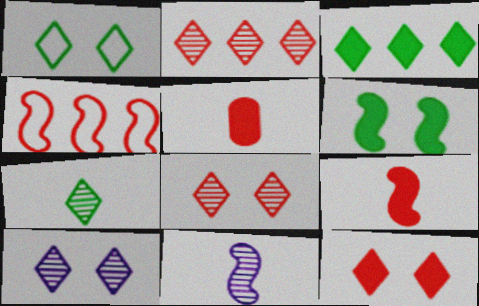[[1, 3, 7], 
[1, 10, 12], 
[2, 7, 10], 
[4, 5, 8], 
[4, 6, 11]]